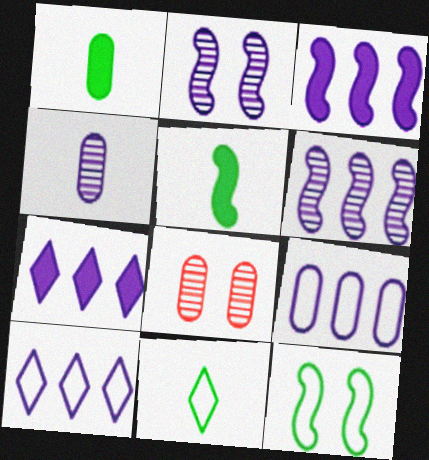[[1, 8, 9], 
[3, 8, 11], 
[5, 8, 10], 
[6, 7, 9]]